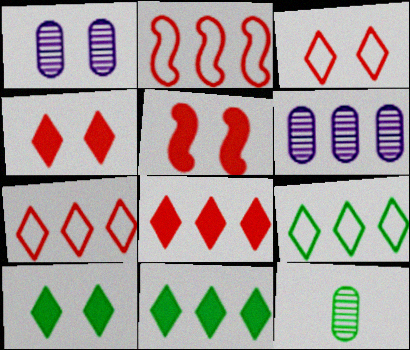[[2, 6, 11]]